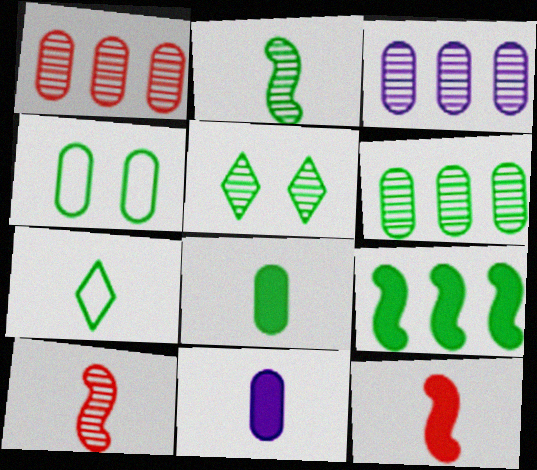[[1, 3, 6], 
[1, 4, 11], 
[2, 5, 6], 
[2, 7, 8], 
[3, 5, 10], 
[4, 6, 8], 
[7, 10, 11]]